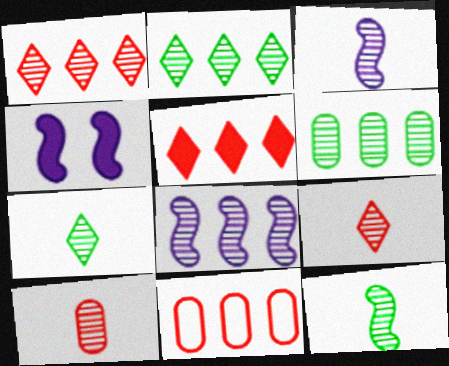[[1, 6, 8], 
[3, 7, 10], 
[4, 7, 11]]